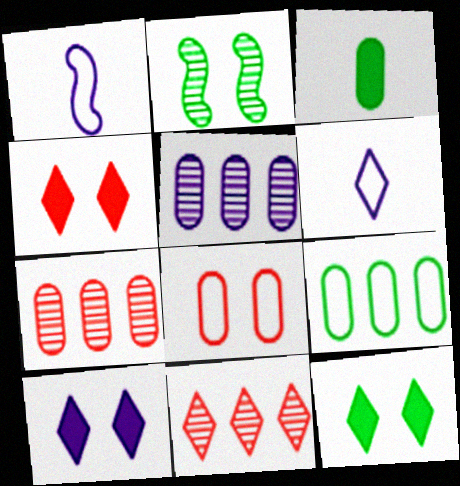[[1, 5, 10], 
[1, 7, 12], 
[2, 8, 10], 
[3, 5, 8], 
[4, 10, 12], 
[6, 11, 12]]